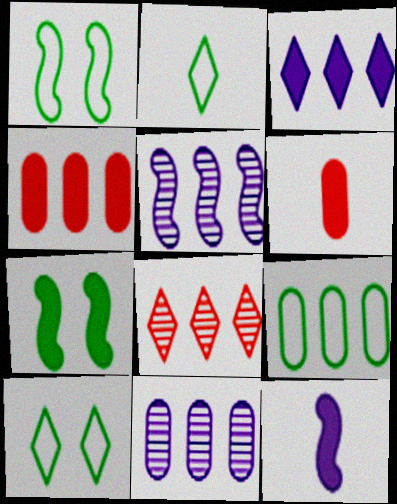[[1, 2, 9], 
[3, 6, 7], 
[4, 9, 11], 
[5, 6, 10]]